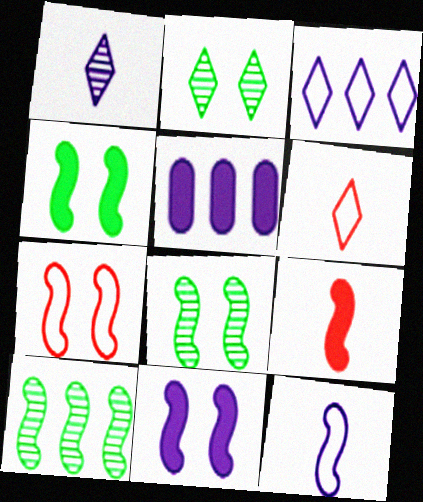[[5, 6, 8], 
[7, 8, 11]]